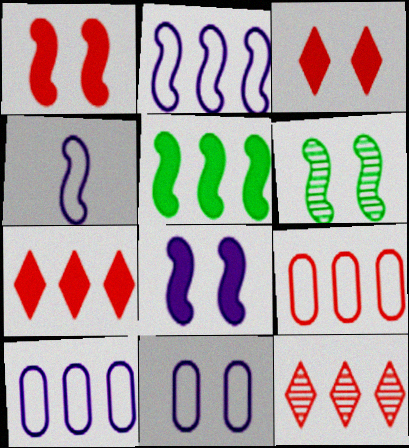[[3, 6, 11], 
[5, 10, 12]]